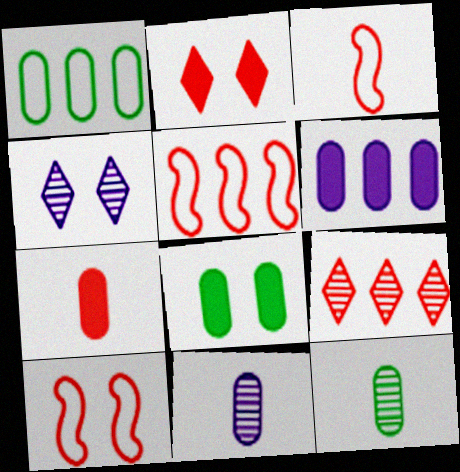[[1, 8, 12], 
[3, 5, 10], 
[4, 8, 10], 
[6, 7, 8], 
[7, 9, 10]]